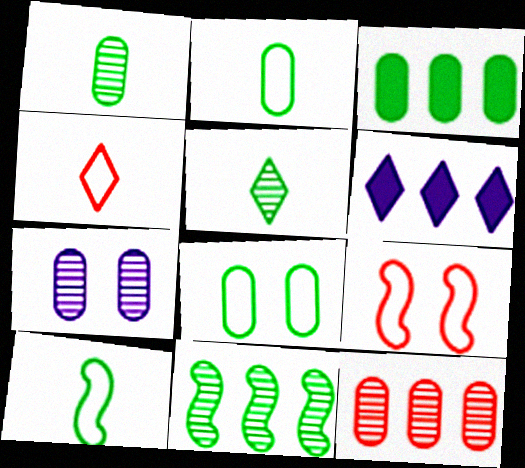[[1, 3, 8], 
[1, 6, 9], 
[1, 7, 12]]